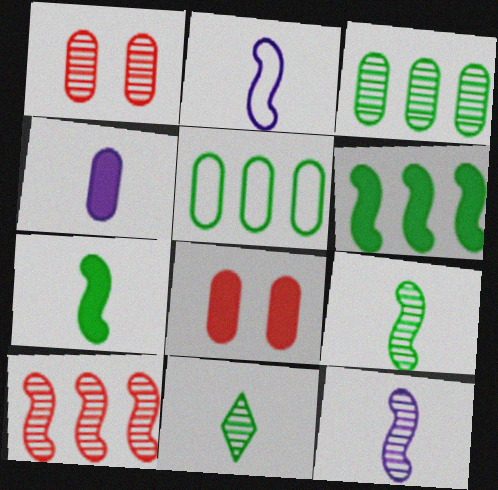[[1, 4, 5]]